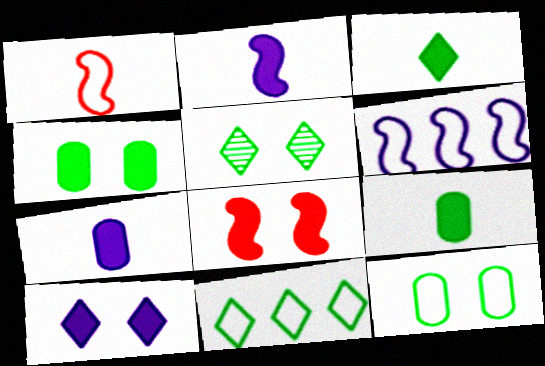[[3, 5, 11], 
[4, 8, 10]]